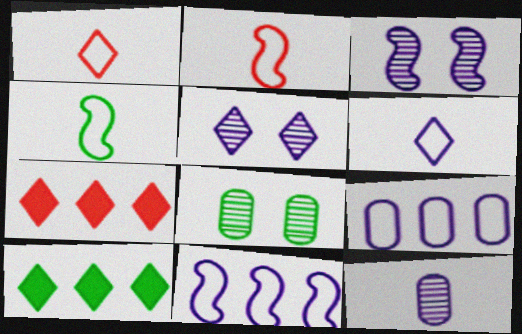[[1, 5, 10], 
[4, 8, 10]]